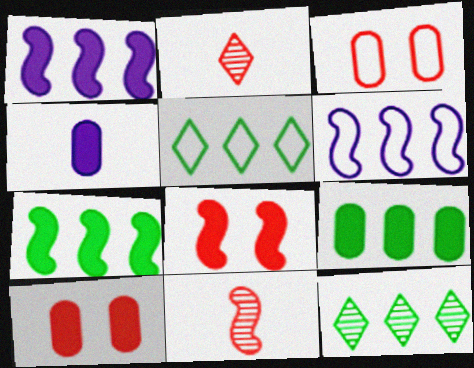[[4, 9, 10]]